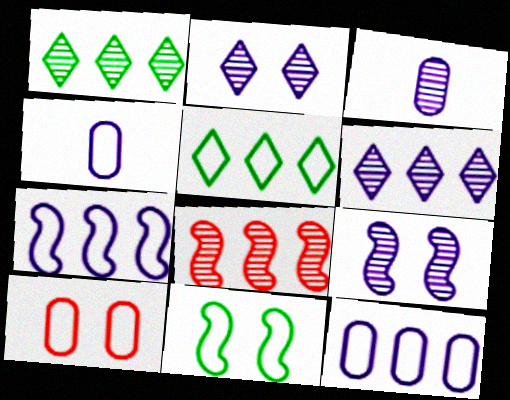[[3, 6, 9]]